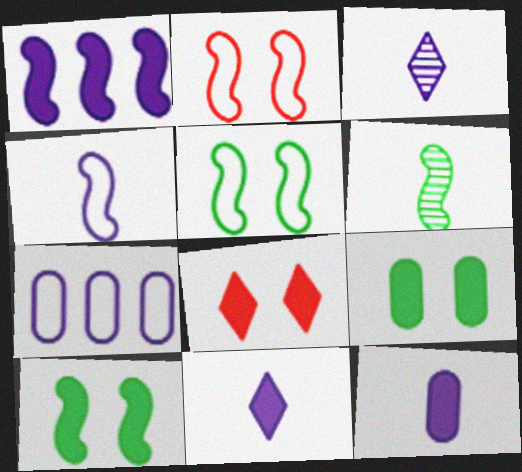[[1, 2, 6], 
[3, 4, 12], 
[6, 7, 8]]